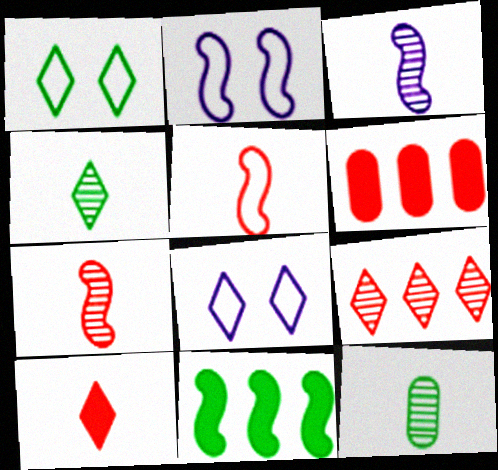[[1, 3, 6], 
[1, 11, 12], 
[2, 4, 6], 
[2, 7, 11]]